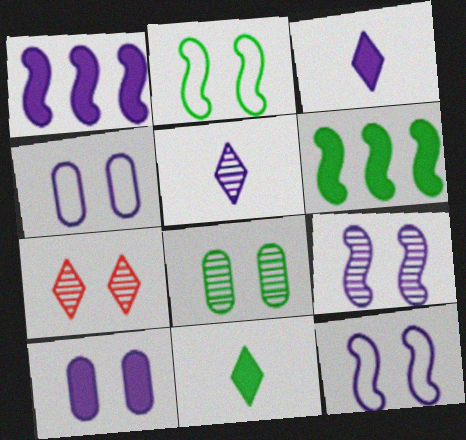[[1, 3, 10], 
[1, 4, 5], 
[2, 7, 10], 
[7, 8, 9]]